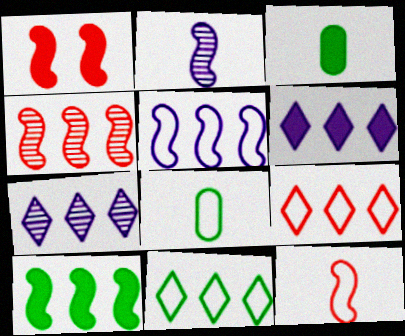[[1, 3, 6], 
[1, 4, 12], 
[1, 7, 8], 
[4, 5, 10]]